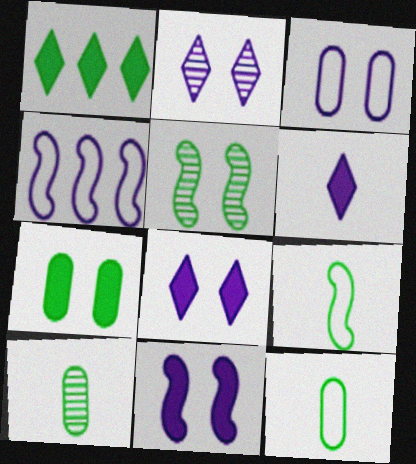[[1, 5, 12], 
[2, 3, 11]]